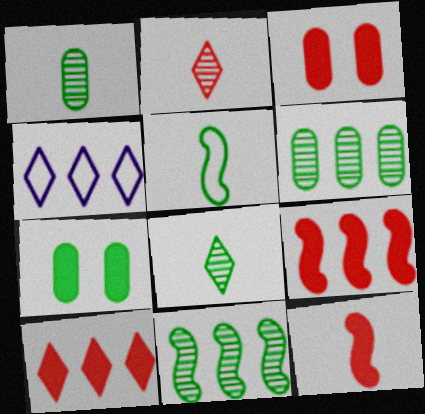[[3, 10, 12], 
[4, 6, 9]]